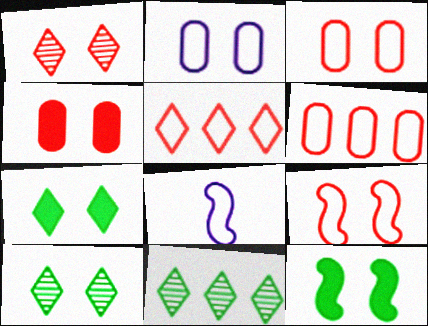[[1, 2, 12], 
[1, 4, 9], 
[4, 8, 11]]